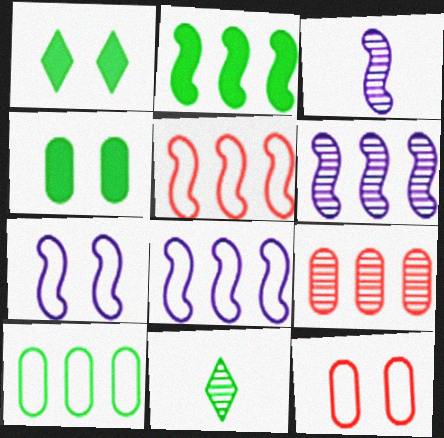[[2, 5, 6]]